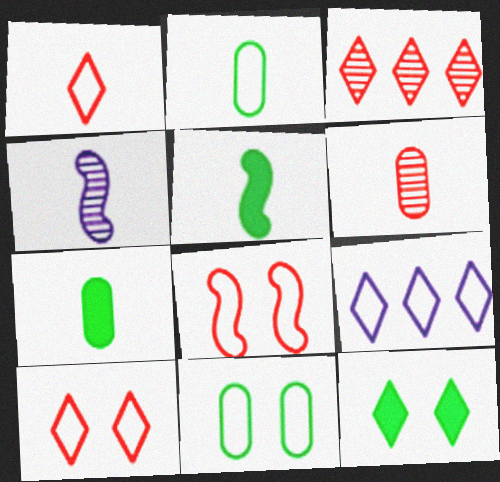[[1, 4, 7], 
[2, 8, 9]]